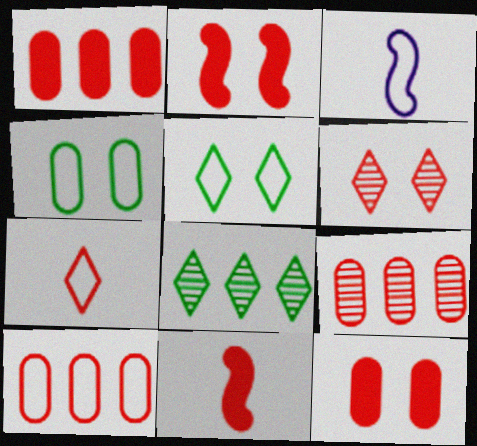[[1, 9, 10], 
[2, 7, 9], 
[3, 5, 10], 
[3, 8, 12], 
[6, 10, 11]]